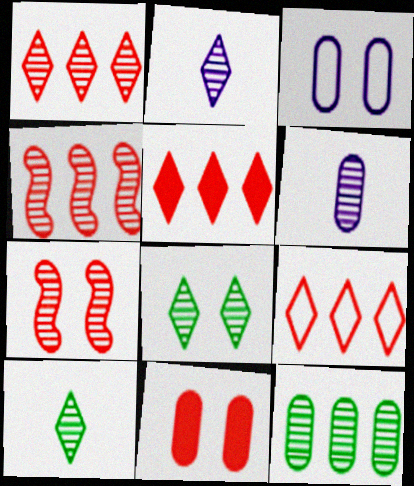[[1, 2, 8], 
[1, 5, 9], 
[2, 7, 12], 
[4, 6, 8]]